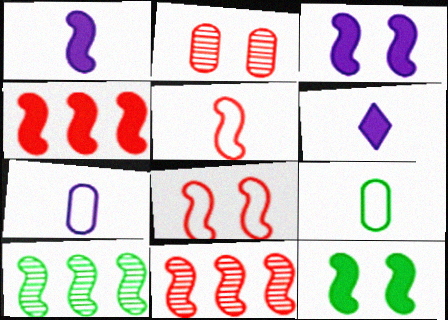[[1, 4, 12], 
[1, 8, 10], 
[3, 5, 10]]